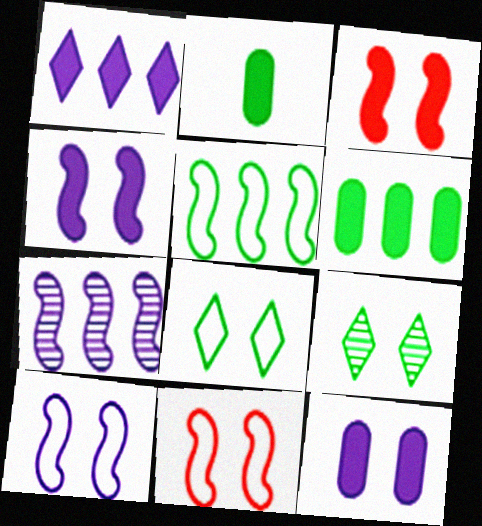[[1, 2, 3], 
[2, 5, 9], 
[9, 11, 12]]